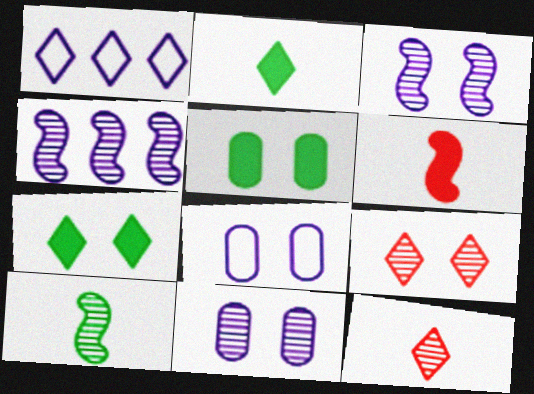[[1, 2, 9], 
[1, 7, 12]]